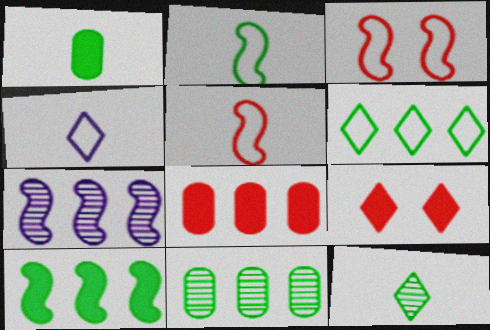[[1, 2, 12], 
[6, 7, 8], 
[6, 10, 11]]